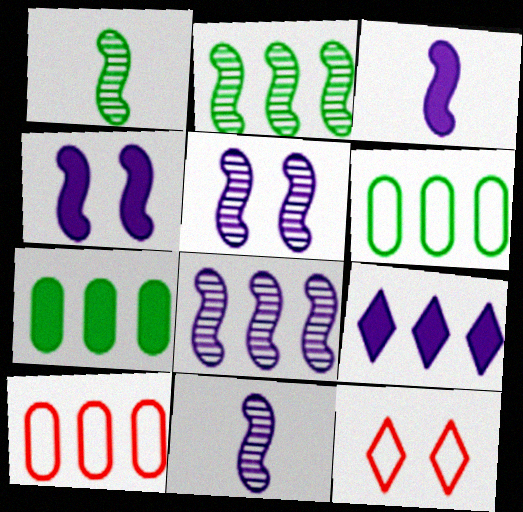[[2, 9, 10], 
[5, 8, 11], 
[7, 11, 12]]